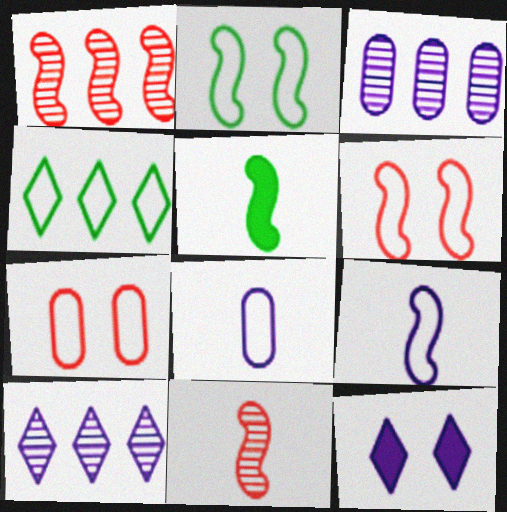[[3, 9, 12], 
[4, 6, 8], 
[4, 7, 9], 
[5, 7, 10], 
[5, 9, 11]]